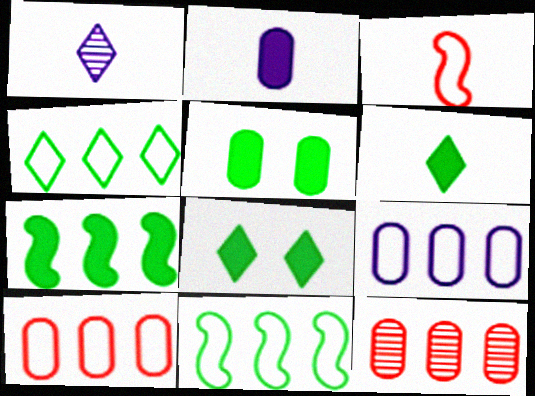[[5, 6, 7]]